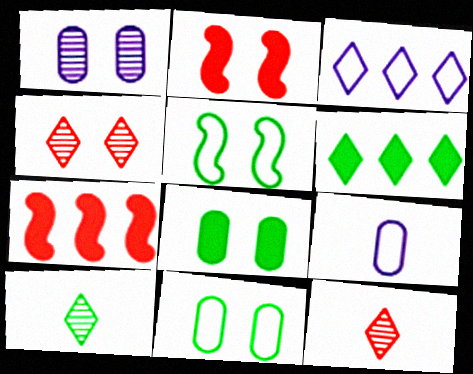[]